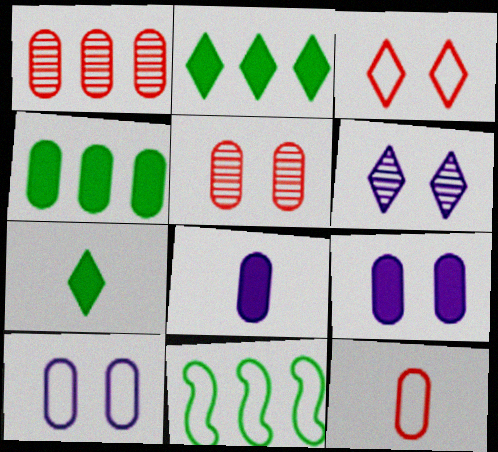[]